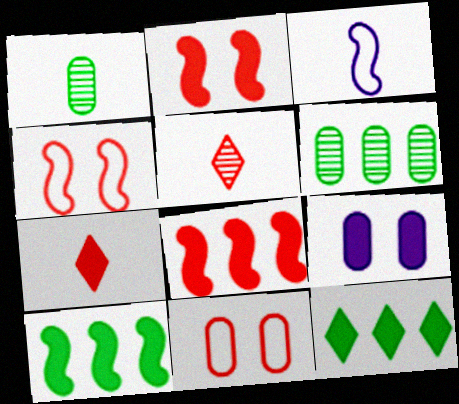[[1, 3, 7], 
[5, 8, 11], 
[7, 9, 10]]